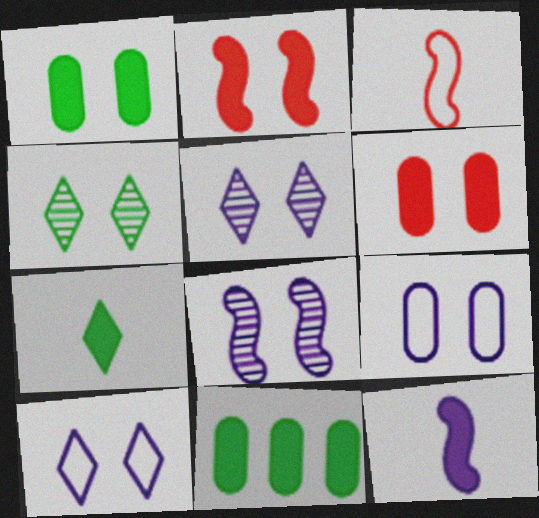[[2, 4, 9], 
[3, 5, 11]]